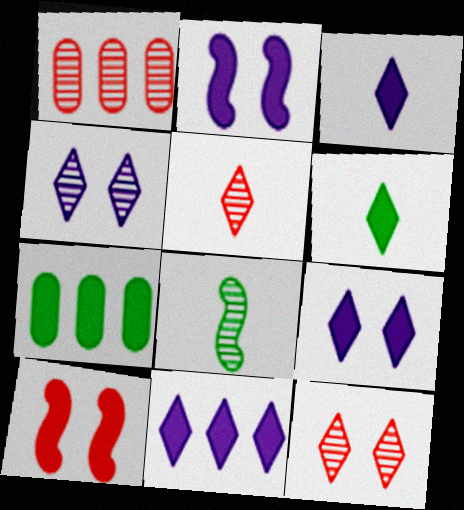[[1, 4, 8], 
[3, 7, 10], 
[3, 9, 11]]